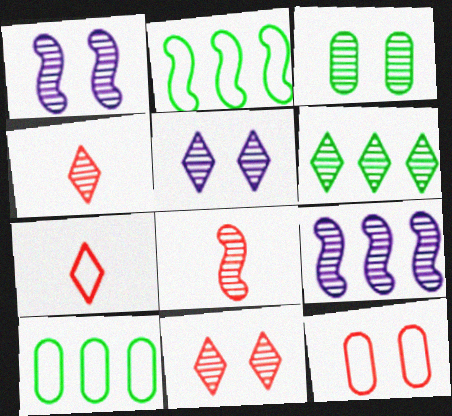[[1, 3, 11], 
[3, 4, 9], 
[4, 5, 6]]